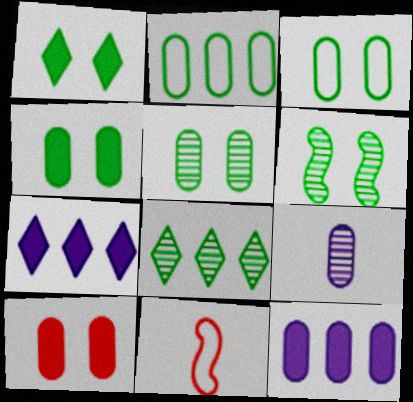[[1, 3, 6], 
[2, 9, 10], 
[3, 4, 5], 
[5, 7, 11]]